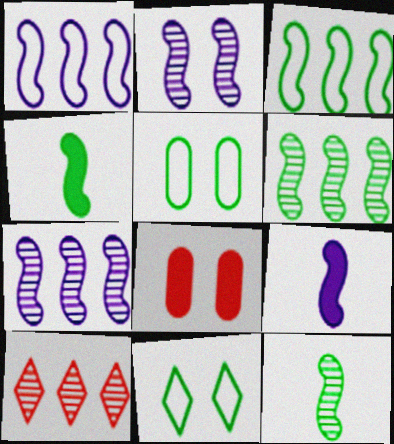[[1, 2, 9], 
[2, 8, 11], 
[5, 9, 10]]